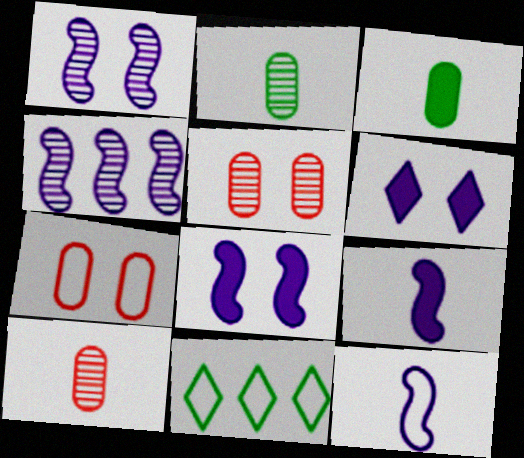[[4, 8, 12], 
[5, 9, 11], 
[7, 11, 12], 
[8, 10, 11]]